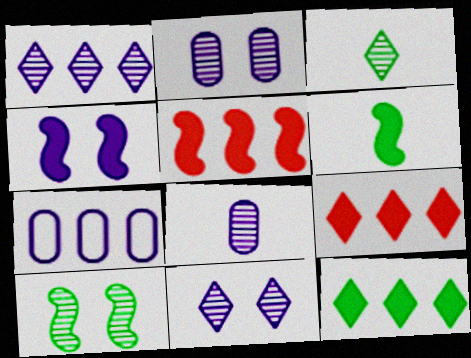[[4, 5, 6]]